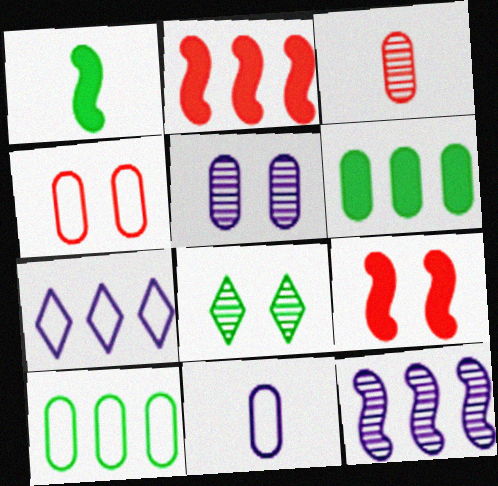[[1, 8, 10], 
[2, 8, 11], 
[3, 8, 12], 
[4, 10, 11]]